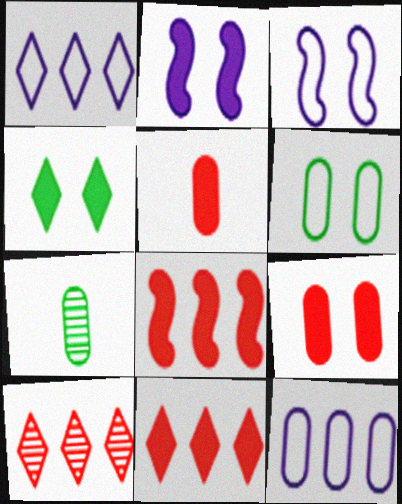[[2, 4, 9], 
[3, 7, 11], 
[7, 9, 12]]